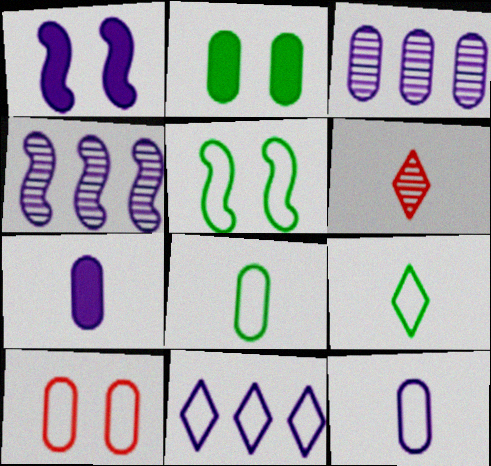[]